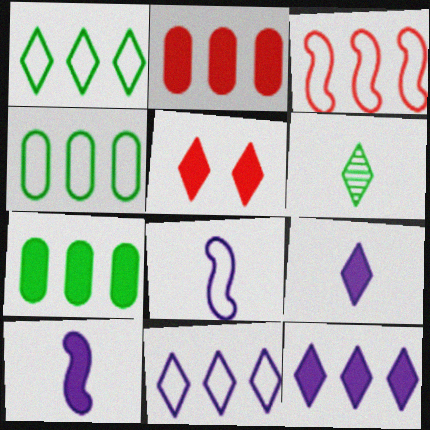[[3, 4, 11], 
[5, 6, 11], 
[5, 7, 10]]